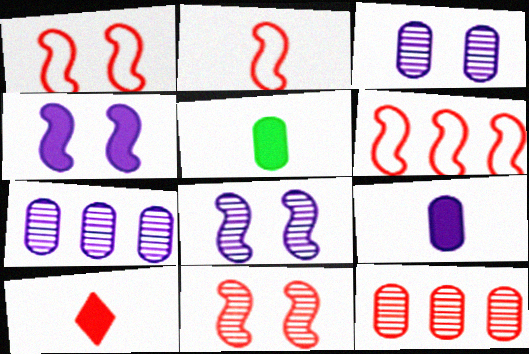[[1, 2, 6], 
[1, 10, 12]]